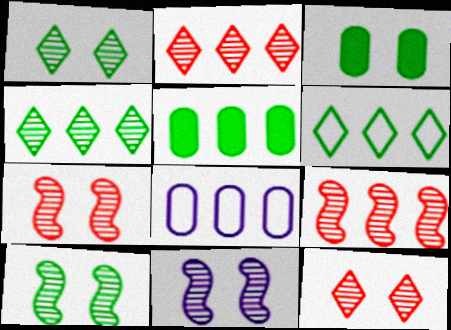[[7, 10, 11]]